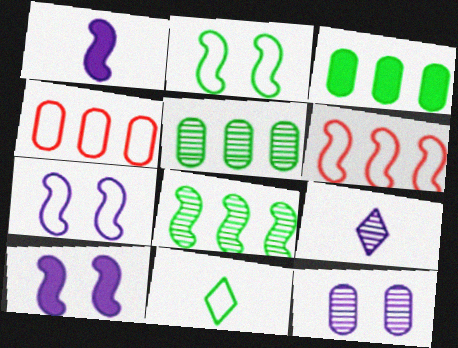[[4, 7, 11]]